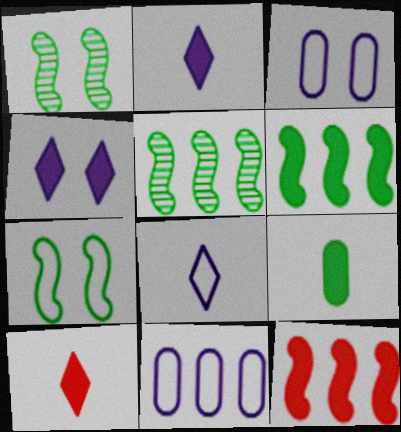[[1, 10, 11], 
[3, 5, 10], 
[4, 9, 12]]